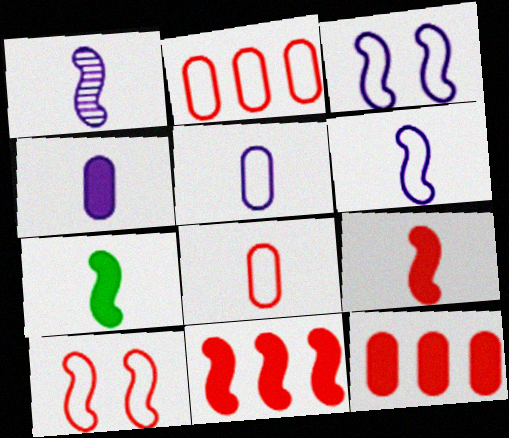[]